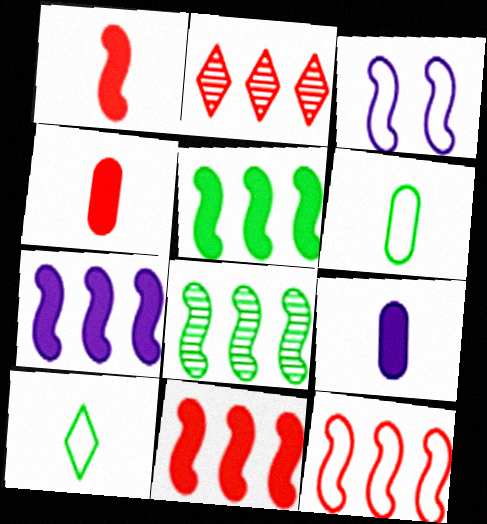[[1, 3, 8], 
[5, 7, 11], 
[7, 8, 12]]